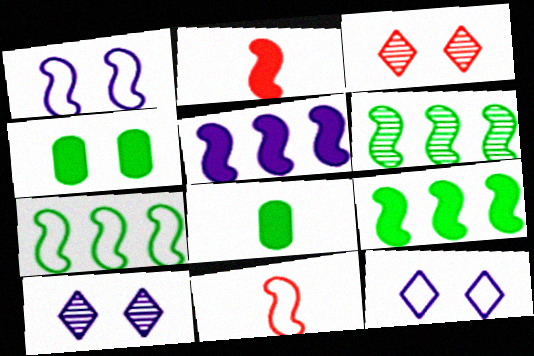[[1, 2, 6], 
[1, 3, 4], 
[1, 7, 11], 
[6, 7, 9]]